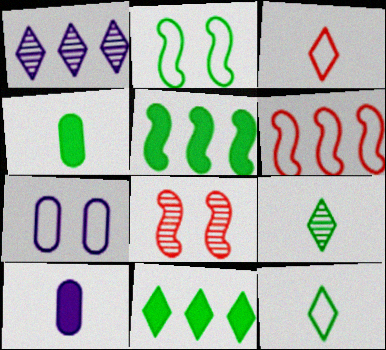[[6, 7, 12]]